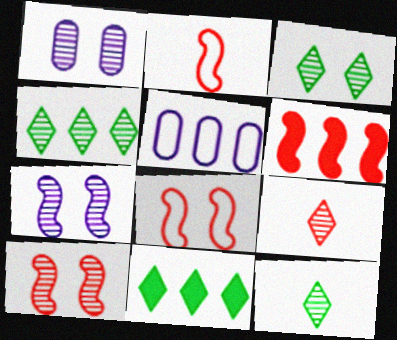[[1, 2, 11], 
[1, 3, 10], 
[2, 6, 10], 
[3, 4, 12], 
[4, 5, 6]]